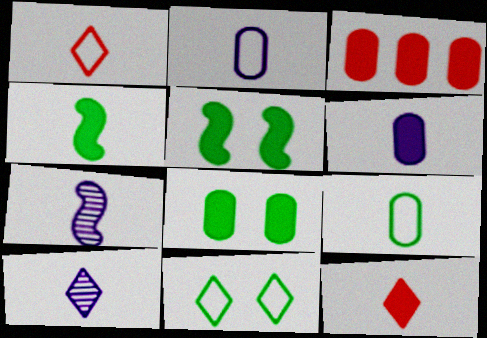[[3, 6, 8], 
[3, 7, 11], 
[4, 6, 12], 
[7, 9, 12]]